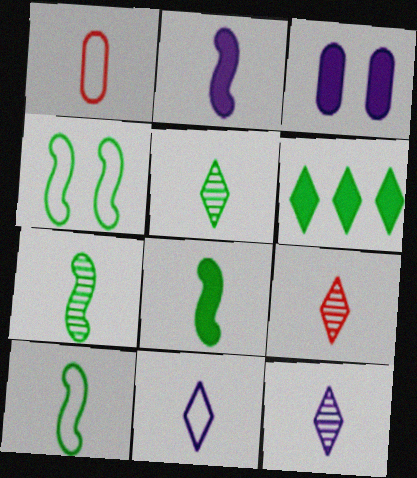[[1, 2, 5], 
[1, 8, 12], 
[1, 10, 11], 
[5, 9, 12], 
[7, 8, 10]]